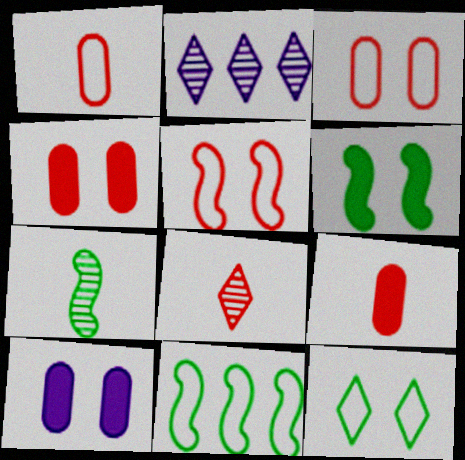[[1, 2, 6], 
[6, 7, 11], 
[8, 10, 11]]